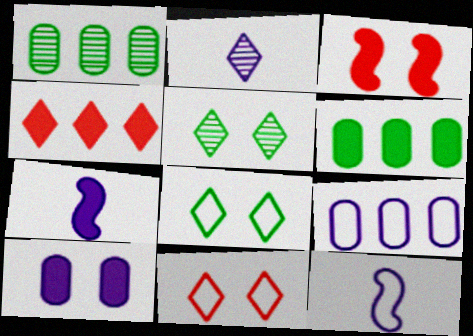[[1, 7, 11], 
[2, 4, 8]]